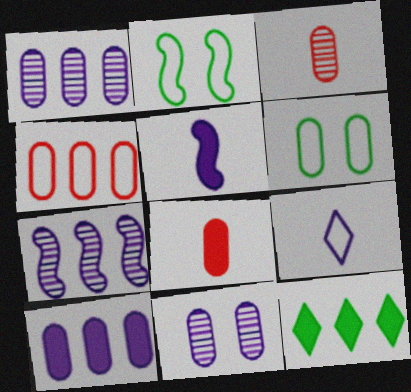[[1, 6, 8], 
[2, 4, 9], 
[3, 6, 10], 
[4, 7, 12]]